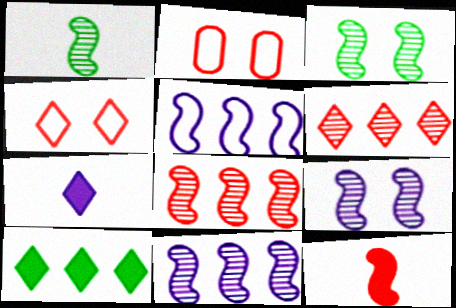[[1, 8, 9], 
[2, 6, 12], 
[3, 5, 12]]